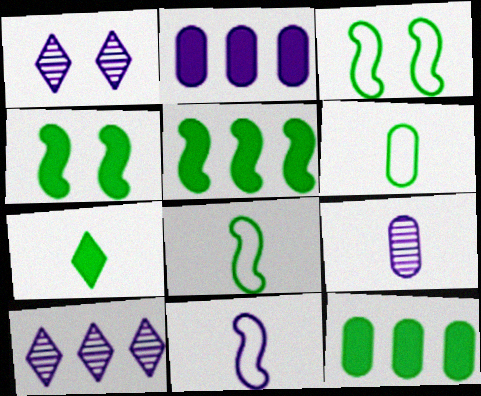[[1, 2, 11], 
[4, 7, 12]]